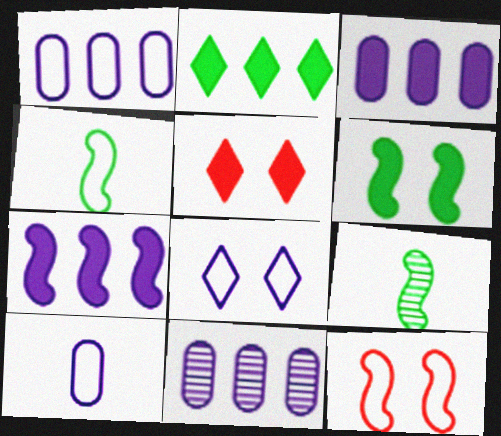[[1, 3, 11], 
[1, 5, 9], 
[4, 5, 11], 
[7, 9, 12]]